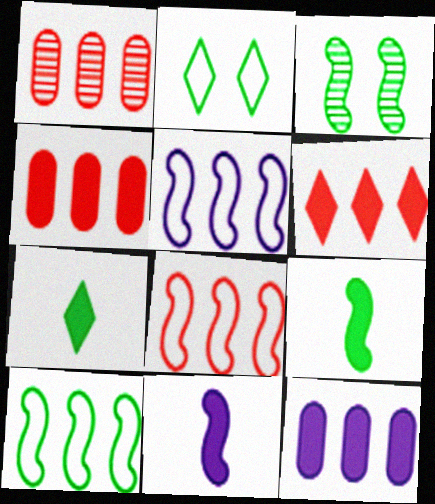[[1, 2, 11], 
[1, 6, 8], 
[3, 8, 11], 
[3, 9, 10], 
[5, 8, 10]]